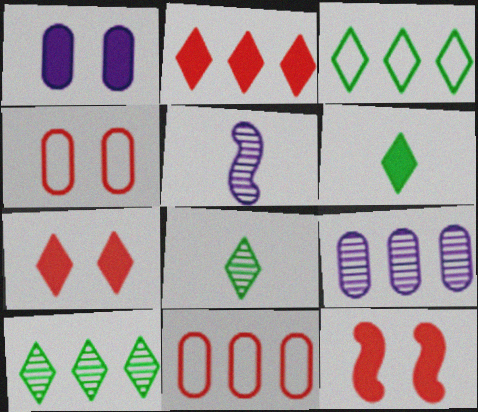[]